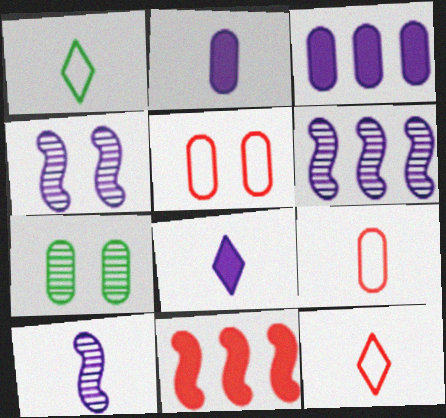[[3, 7, 9], 
[4, 6, 10]]